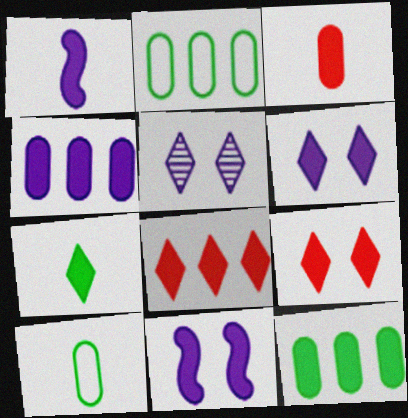[[1, 3, 7], 
[1, 4, 6], 
[1, 9, 12], 
[6, 7, 8]]